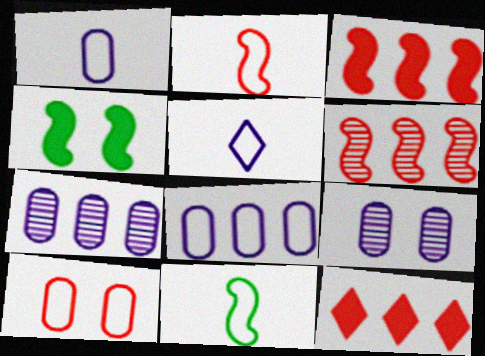[[9, 11, 12]]